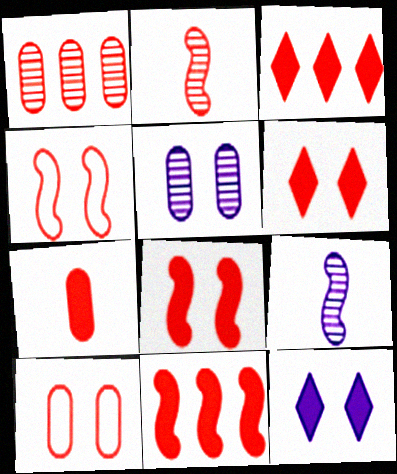[[1, 7, 10], 
[2, 3, 10], 
[2, 4, 11], 
[3, 7, 8], 
[6, 7, 11]]